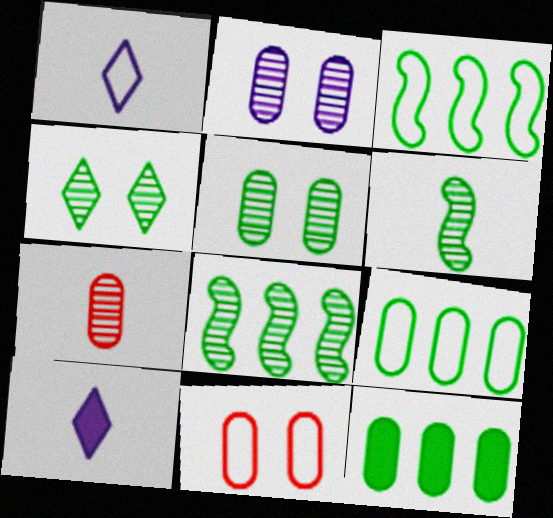[[1, 3, 11], 
[8, 10, 11]]